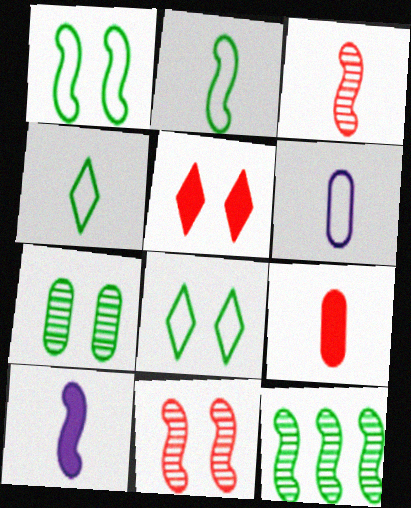[[2, 3, 10], 
[5, 6, 12]]